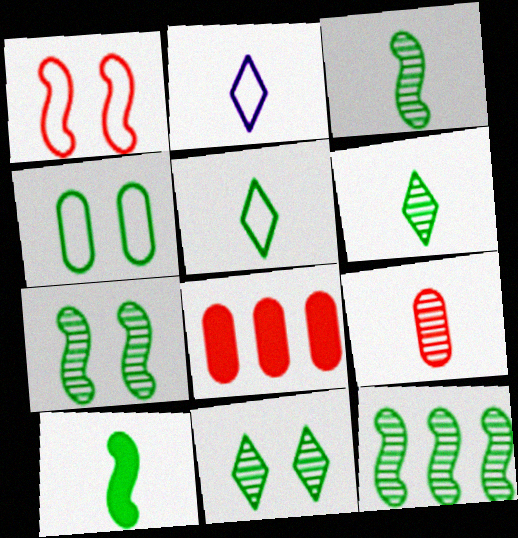[[2, 7, 8], 
[2, 9, 10], 
[3, 7, 12]]